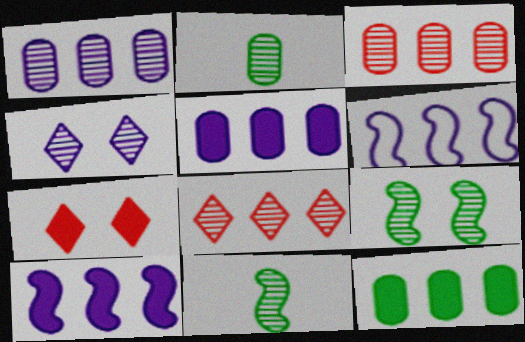[[2, 6, 7], 
[3, 4, 11], 
[6, 8, 12]]